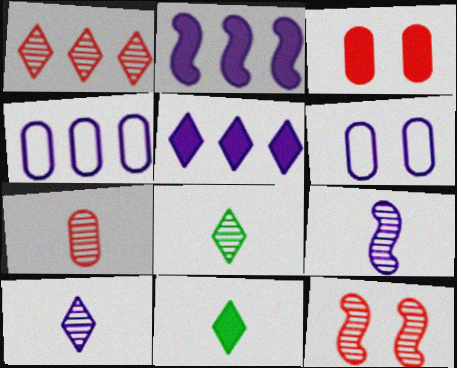[[1, 7, 12], 
[2, 3, 11], 
[2, 6, 10], 
[4, 11, 12], 
[5, 6, 9], 
[7, 8, 9]]